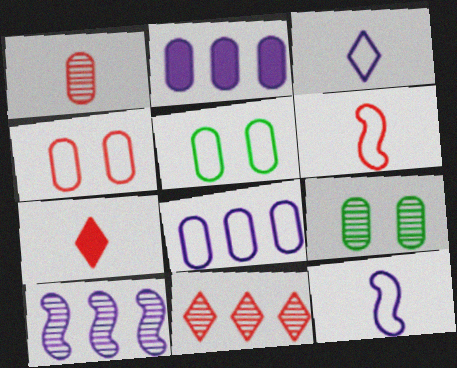[[1, 2, 5], 
[1, 6, 7], 
[5, 7, 10]]